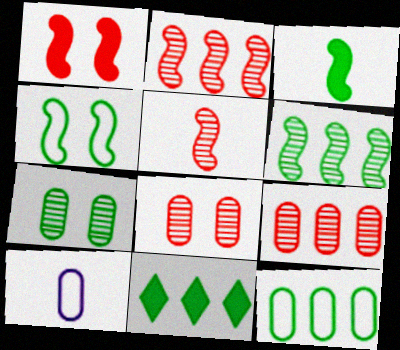[[3, 4, 6], 
[6, 11, 12]]